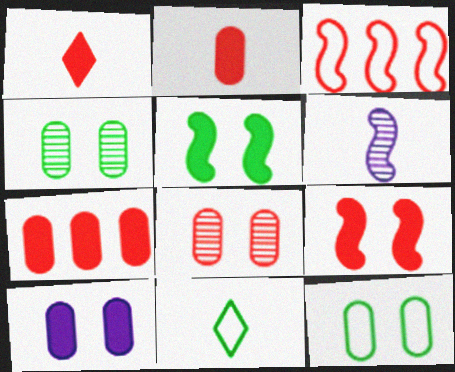[[1, 3, 8], 
[1, 7, 9], 
[2, 6, 11], 
[3, 5, 6], 
[8, 10, 12]]